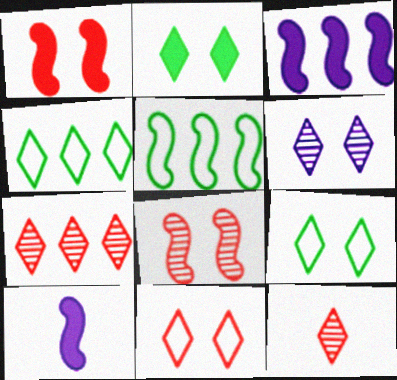[[2, 6, 11], 
[5, 8, 10]]